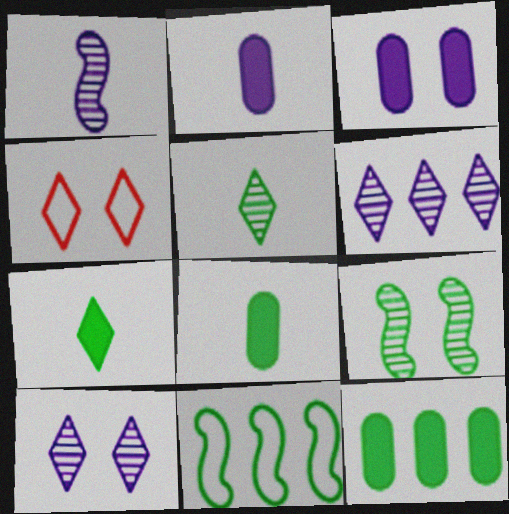[[1, 4, 12], 
[3, 4, 9], 
[4, 6, 7]]